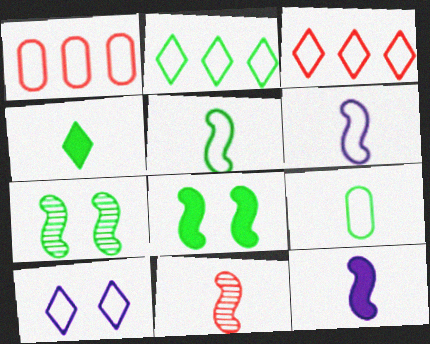[[1, 5, 10], 
[5, 11, 12]]